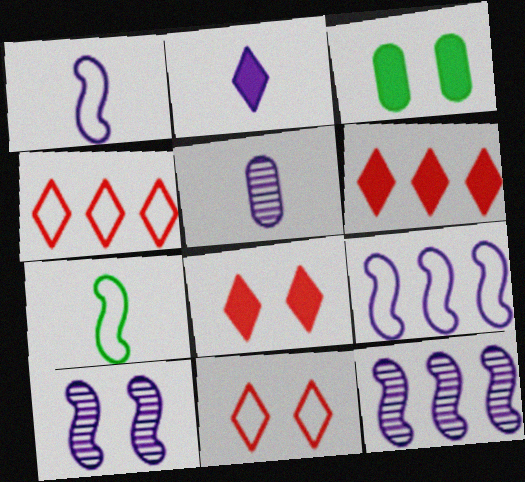[[1, 2, 5], 
[3, 10, 11]]